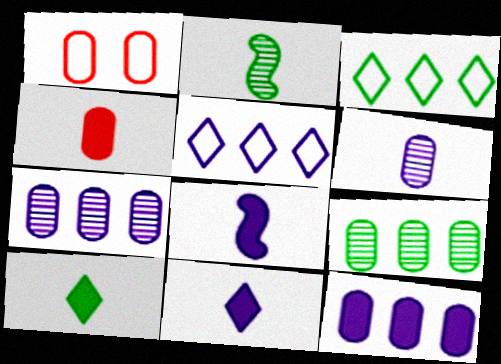[[4, 8, 10]]